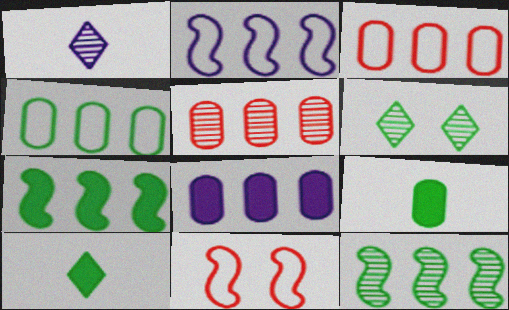[[4, 5, 8]]